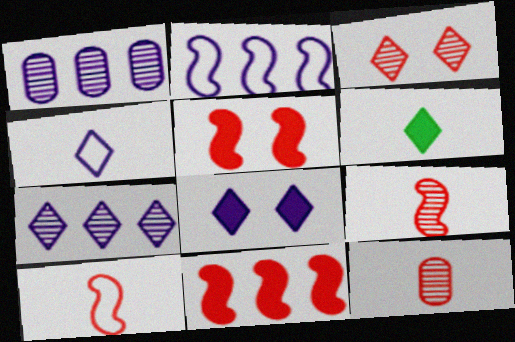[[4, 7, 8]]